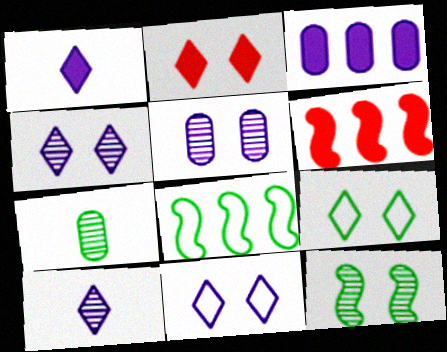[[2, 4, 9], 
[6, 7, 11]]